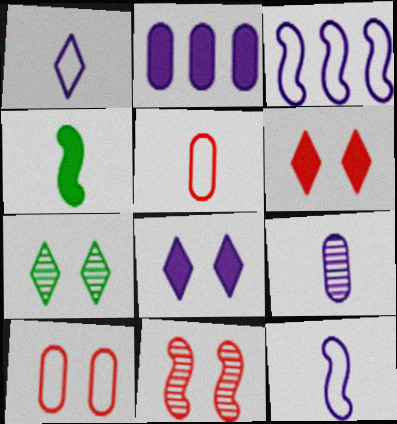[[2, 4, 6], 
[3, 4, 11], 
[3, 8, 9], 
[6, 10, 11]]